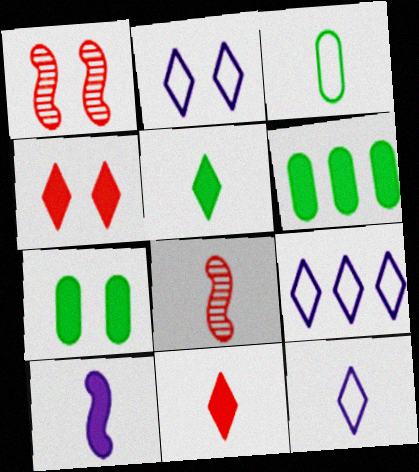[[1, 2, 7], 
[1, 6, 12], 
[2, 6, 8], 
[2, 9, 12], 
[4, 6, 10], 
[7, 8, 9]]